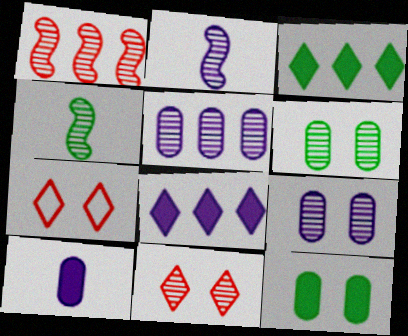[[4, 5, 11]]